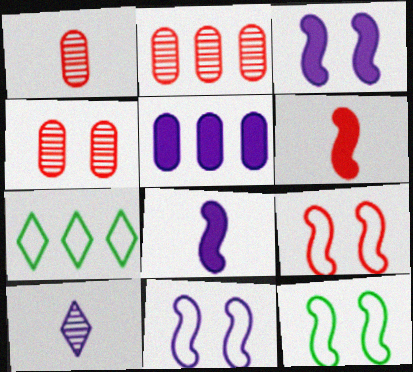[[1, 2, 4], 
[1, 3, 7], 
[4, 7, 8], 
[5, 10, 11], 
[9, 11, 12]]